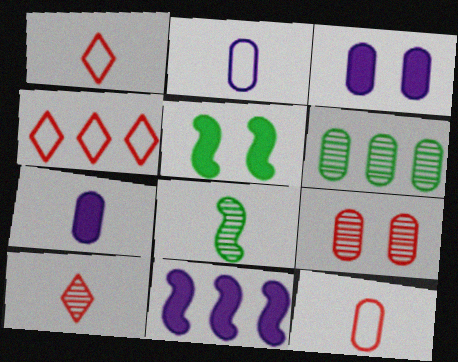[[1, 7, 8], 
[3, 4, 8], 
[3, 6, 12], 
[4, 6, 11]]